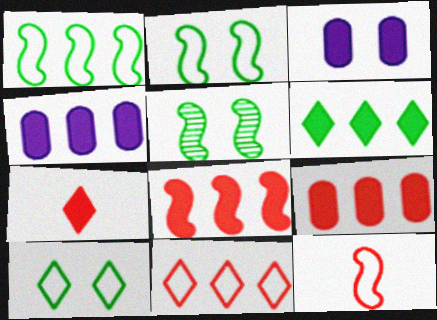[[4, 6, 8]]